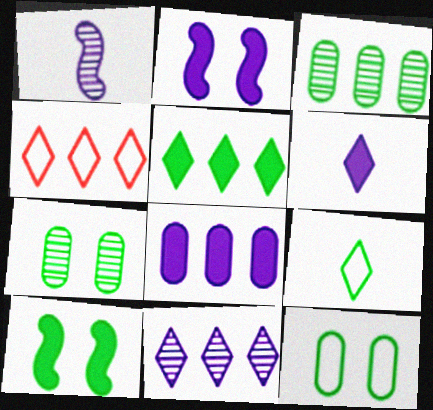[[2, 6, 8], 
[3, 9, 10], 
[4, 5, 11]]